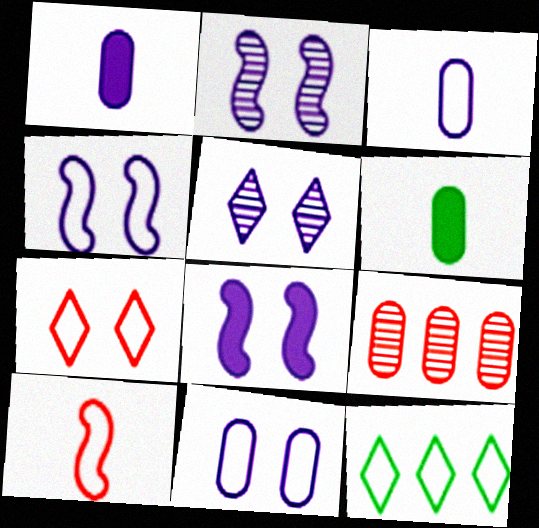[[2, 4, 8], 
[5, 8, 11], 
[6, 9, 11], 
[10, 11, 12]]